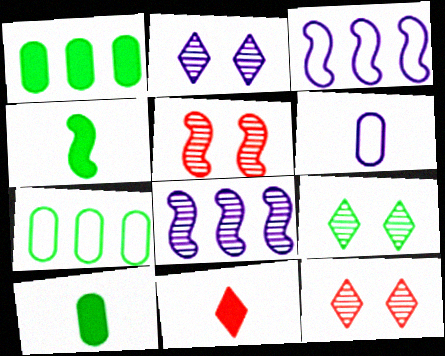[[2, 9, 12], 
[3, 4, 5], 
[3, 10, 12], 
[4, 7, 9]]